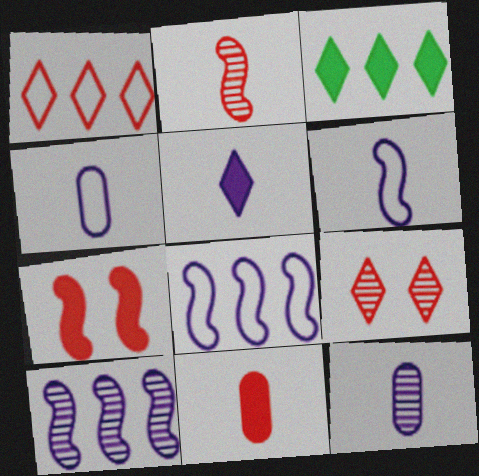[[5, 6, 12]]